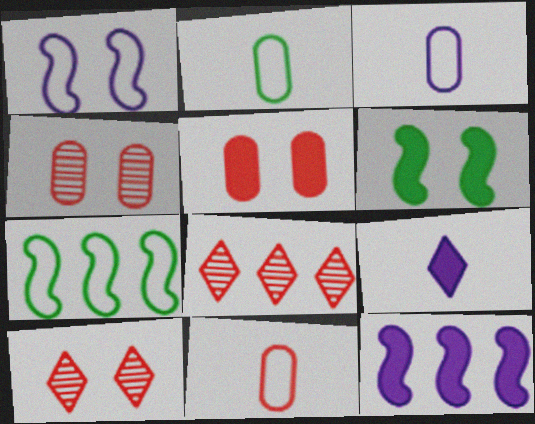[[2, 3, 11], 
[2, 10, 12], 
[3, 6, 8], 
[4, 7, 9]]